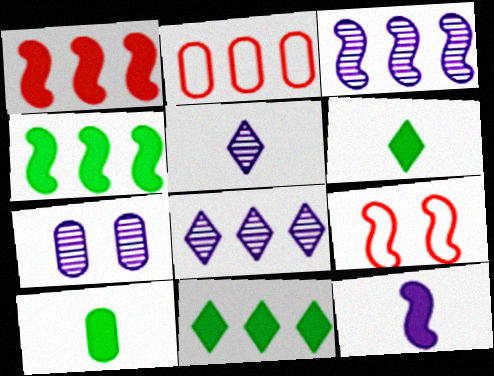[[2, 3, 11], 
[2, 4, 8], 
[2, 7, 10], 
[3, 5, 7], 
[8, 9, 10]]